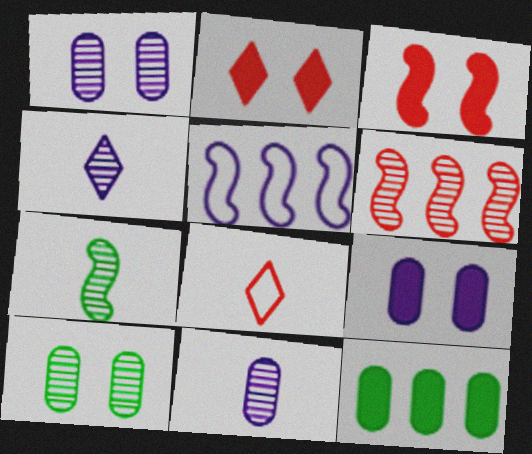[[3, 5, 7], 
[4, 5, 9], 
[4, 6, 10]]